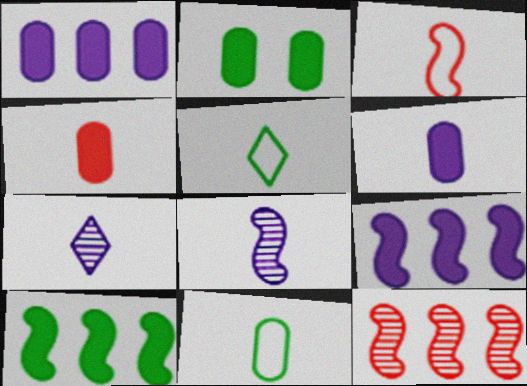[[1, 2, 4], 
[4, 5, 8]]